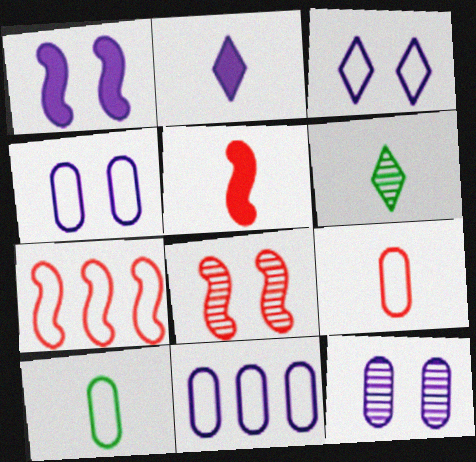[[1, 3, 12], 
[3, 7, 10], 
[5, 7, 8]]